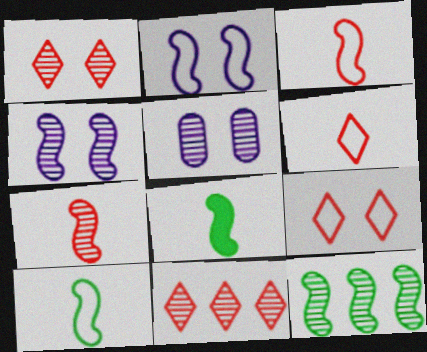[[4, 7, 12]]